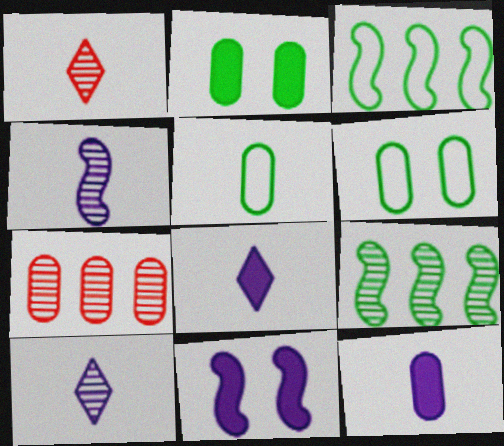[[6, 7, 12]]